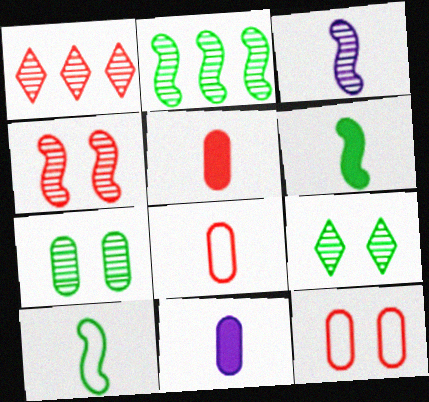[[1, 3, 7], 
[2, 3, 4]]